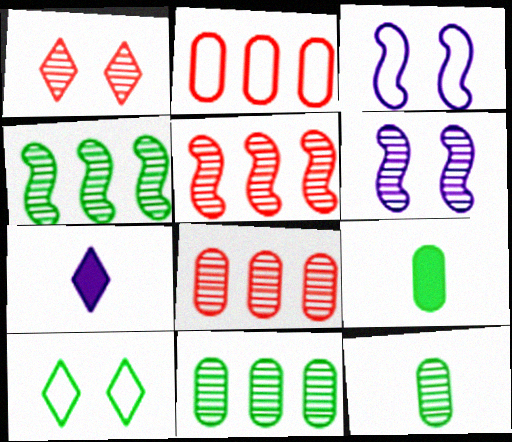[[4, 9, 10]]